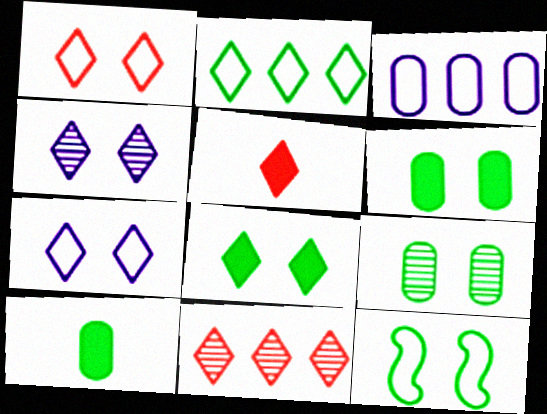[[1, 4, 8], 
[1, 5, 11], 
[2, 4, 5], 
[8, 9, 12]]